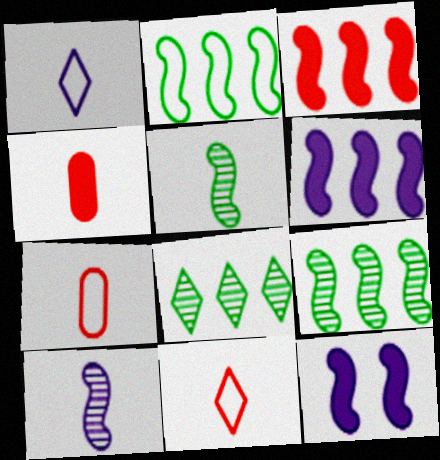[[1, 4, 5], 
[7, 8, 12]]